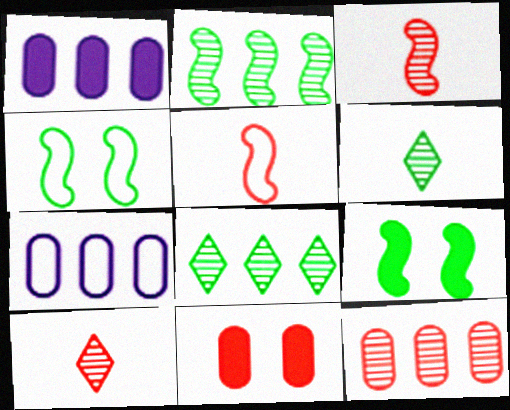[[1, 4, 10], 
[7, 9, 10]]